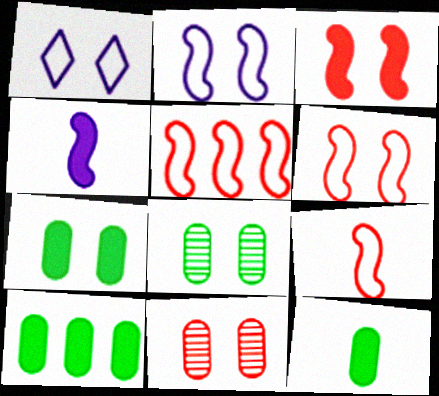[[1, 3, 8], 
[5, 6, 9], 
[7, 10, 12]]